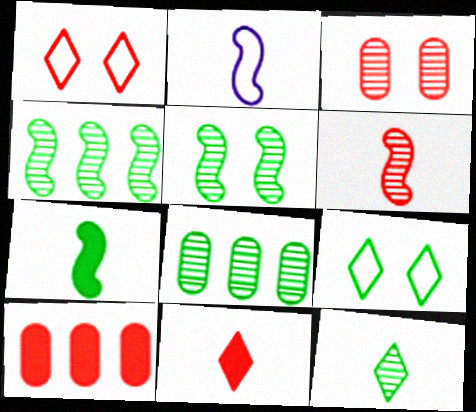[[1, 6, 10], 
[2, 6, 7], 
[5, 8, 12], 
[7, 8, 9]]